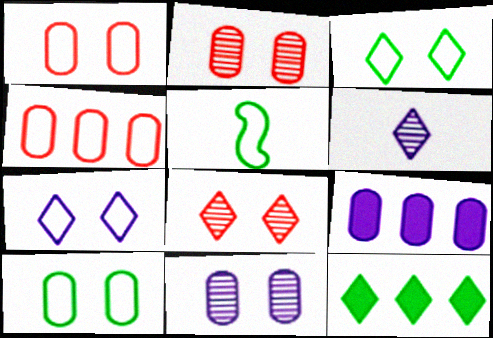[[4, 5, 7], 
[5, 8, 9]]